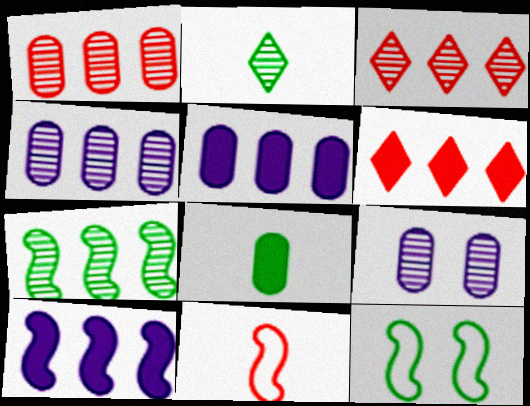[[3, 4, 7]]